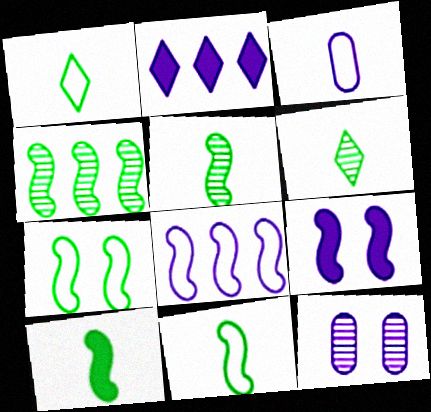[[4, 7, 10], 
[5, 10, 11]]